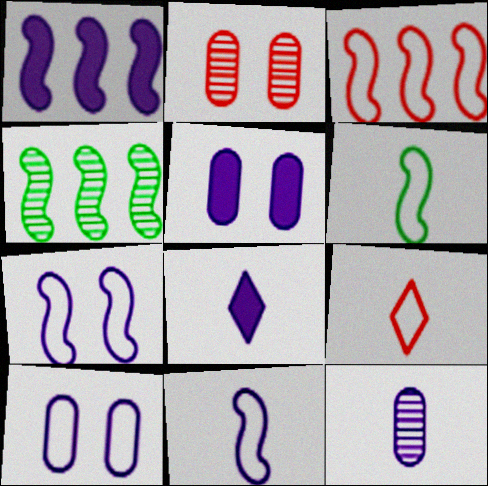[[1, 3, 4], 
[1, 5, 8], 
[3, 6, 7], 
[4, 5, 9], 
[8, 11, 12]]